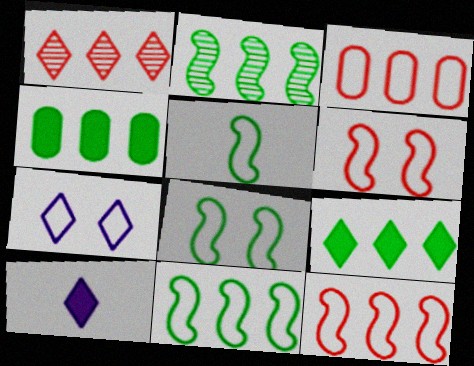[[3, 5, 7], 
[5, 8, 11]]